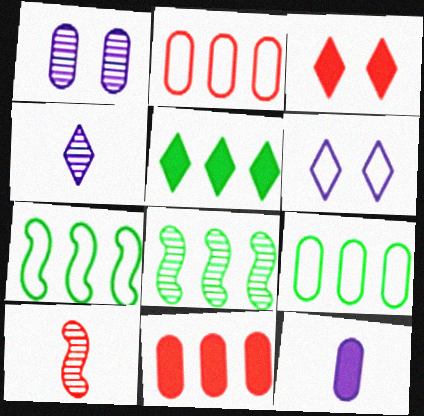[[2, 3, 10], 
[5, 8, 9]]